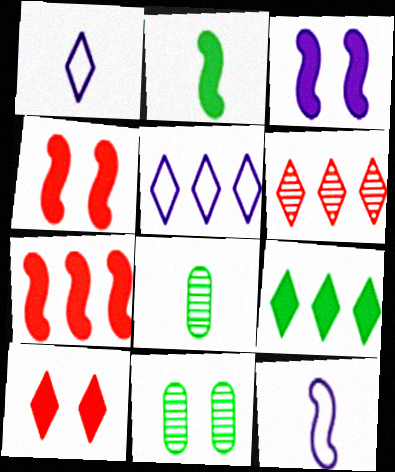[[1, 7, 11], 
[2, 3, 7], 
[4, 5, 8], 
[5, 6, 9]]